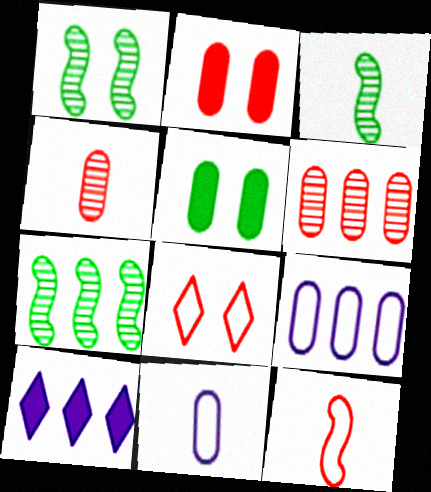[[1, 3, 7], 
[4, 5, 9], 
[5, 6, 11]]